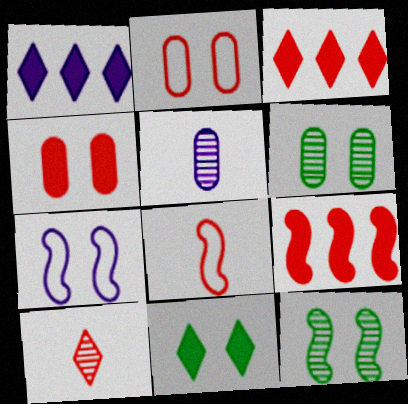[[1, 5, 7], 
[1, 6, 8], 
[2, 9, 10]]